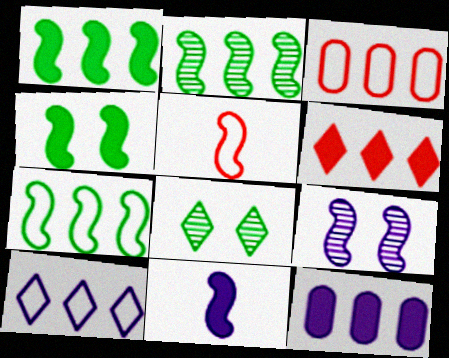[[1, 2, 7], 
[1, 5, 9], 
[1, 6, 12], 
[3, 7, 10], 
[3, 8, 11], 
[5, 8, 12]]